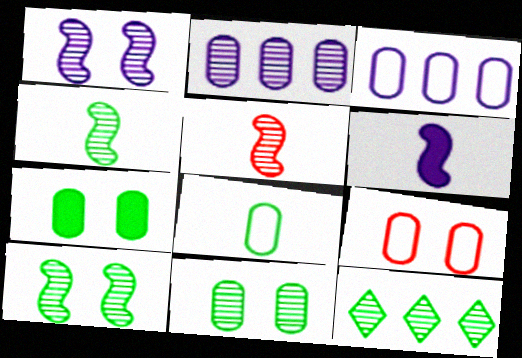[[3, 8, 9], 
[4, 11, 12], 
[6, 9, 12]]